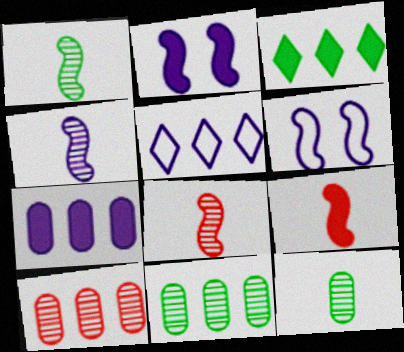[[1, 4, 8]]